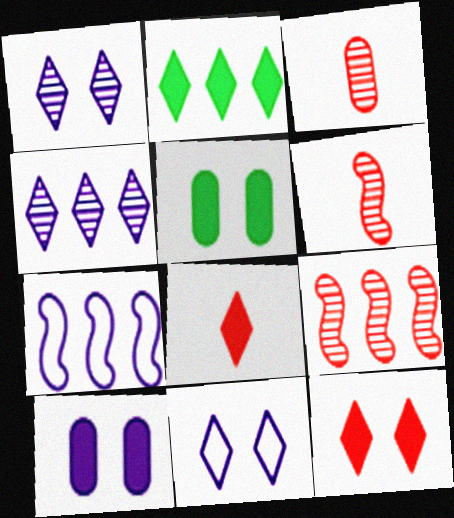[]